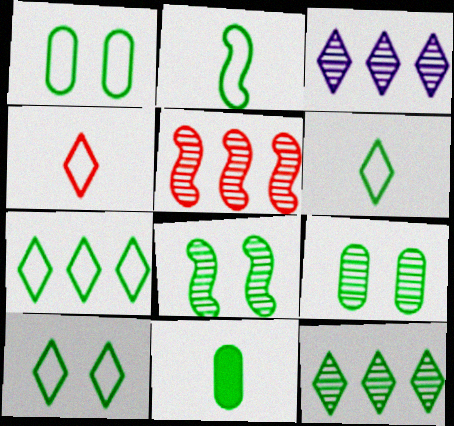[[1, 2, 7], 
[6, 7, 10], 
[7, 8, 11]]